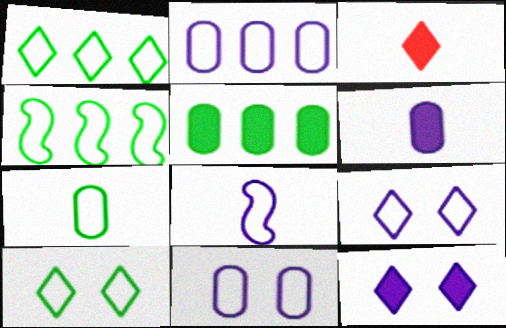[[2, 8, 9], 
[4, 7, 10]]